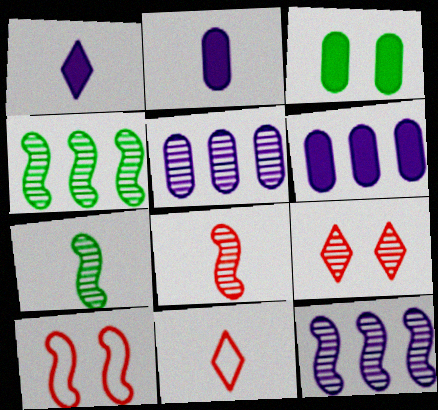[[2, 7, 11], 
[3, 11, 12], 
[5, 7, 9]]